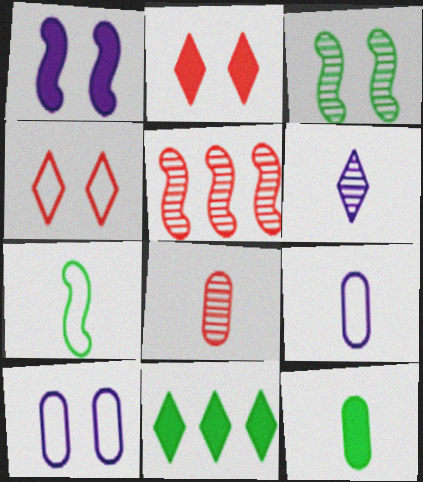[[1, 5, 7], 
[2, 3, 10], 
[4, 6, 11], 
[8, 9, 12]]